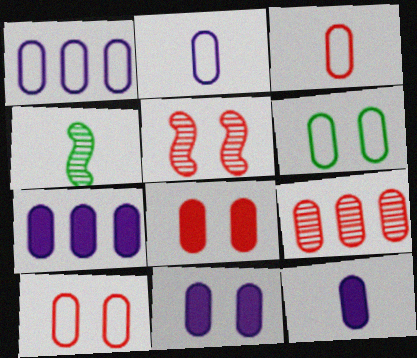[[1, 3, 6], 
[3, 8, 9], 
[6, 9, 12], 
[7, 11, 12]]